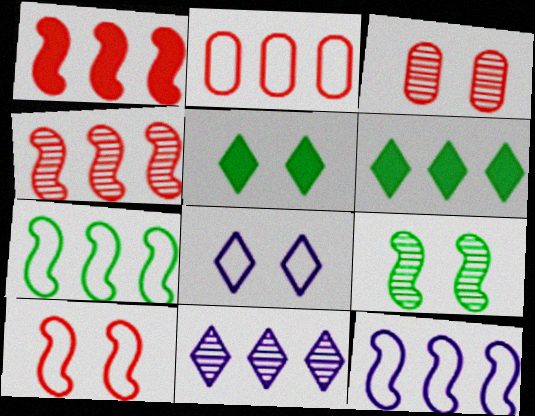[]